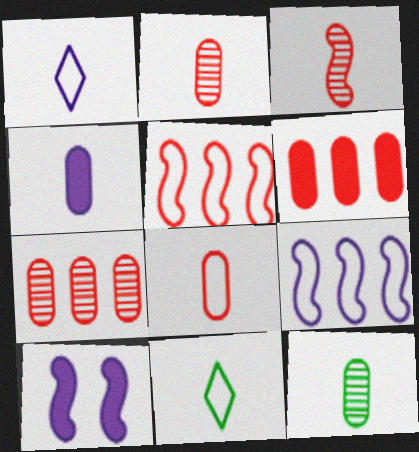[[3, 4, 11], 
[4, 8, 12], 
[7, 10, 11]]